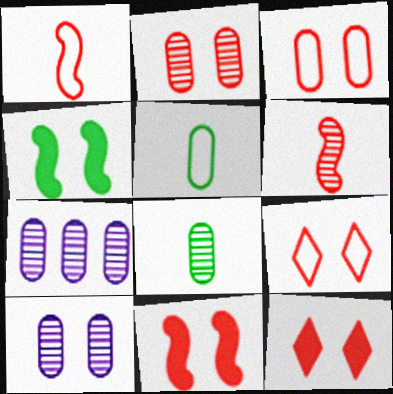[[2, 7, 8], 
[2, 9, 11], 
[4, 9, 10]]